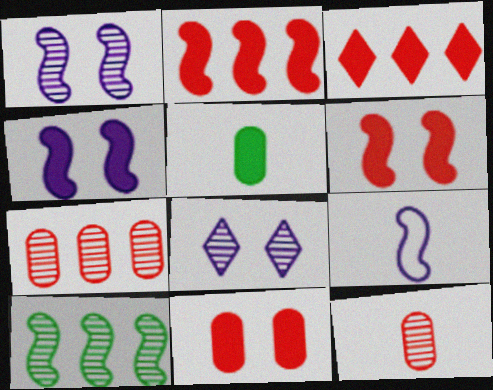[[3, 4, 5], 
[6, 9, 10], 
[8, 10, 12]]